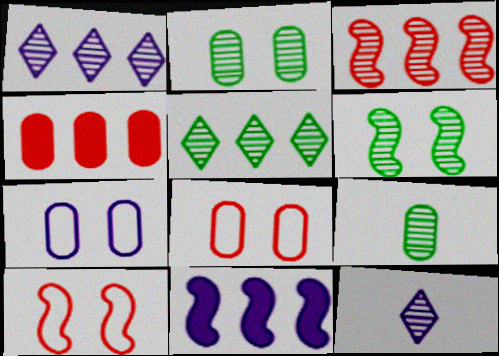[[2, 3, 12], 
[4, 7, 9], 
[5, 6, 9], 
[7, 11, 12]]